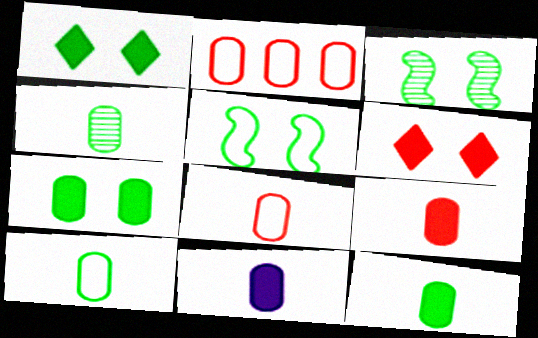[[4, 8, 11], 
[4, 10, 12], 
[9, 11, 12]]